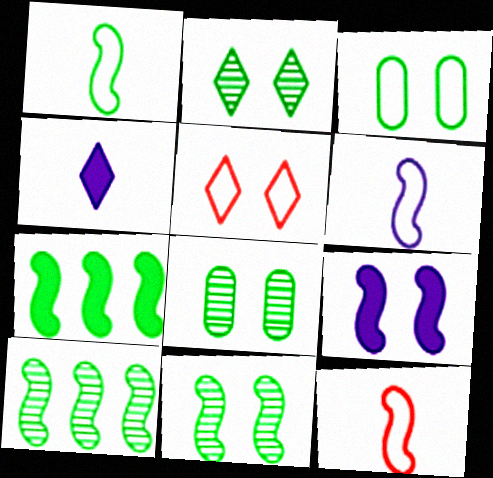[[1, 6, 12], 
[1, 7, 11], 
[2, 8, 11], 
[5, 8, 9], 
[9, 10, 12]]